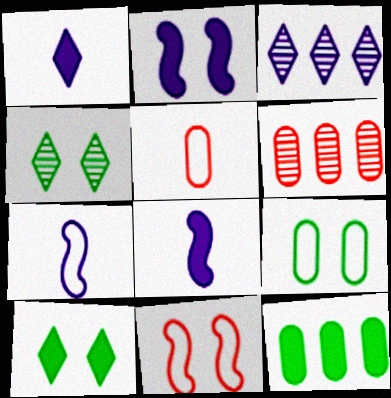[[6, 7, 10]]